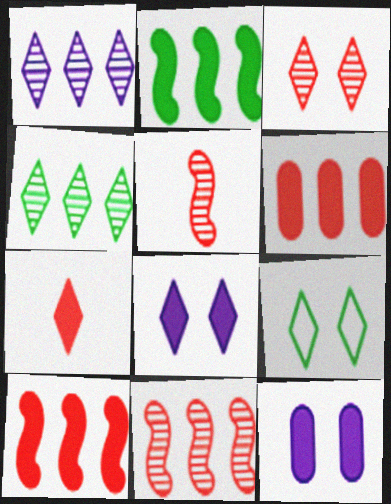[[1, 7, 9], 
[2, 7, 12], 
[3, 8, 9]]